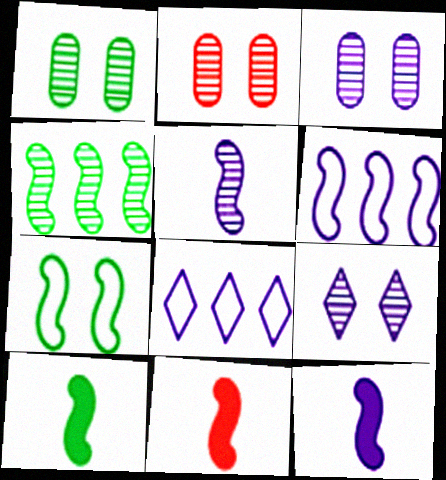[[1, 2, 3], 
[1, 8, 11], 
[2, 8, 10], 
[3, 8, 12], 
[4, 7, 10], 
[10, 11, 12]]